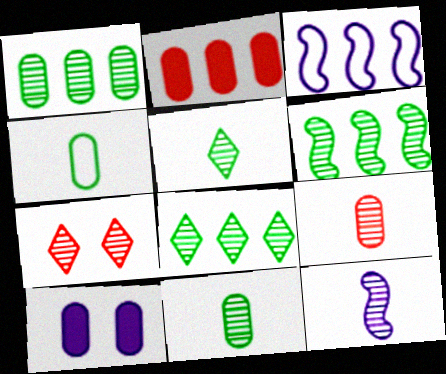[[1, 6, 8], 
[1, 7, 12], 
[2, 3, 8], 
[5, 9, 12]]